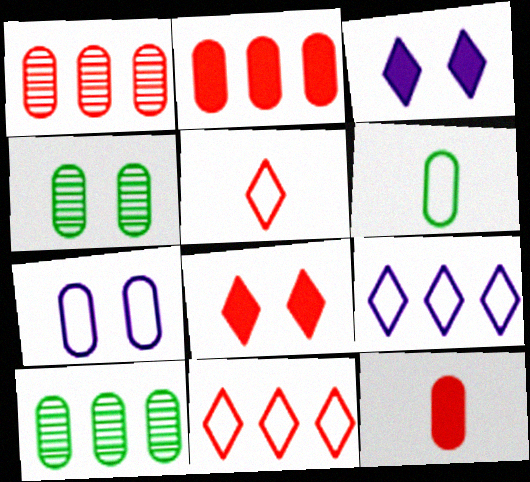[[7, 10, 12]]